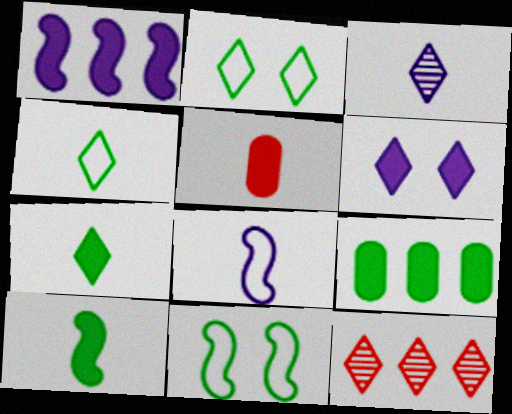[[4, 6, 12]]